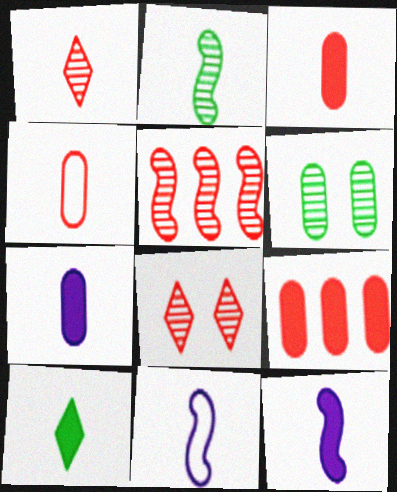[[3, 10, 12]]